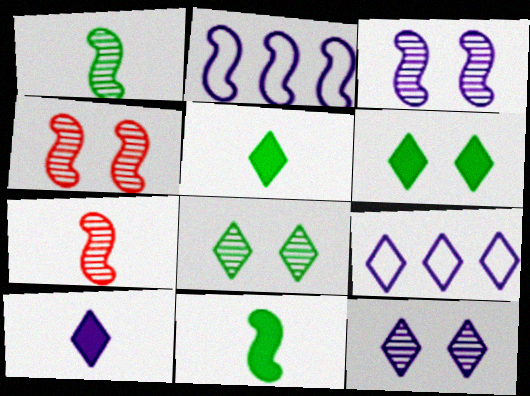[[2, 4, 11], 
[9, 10, 12]]